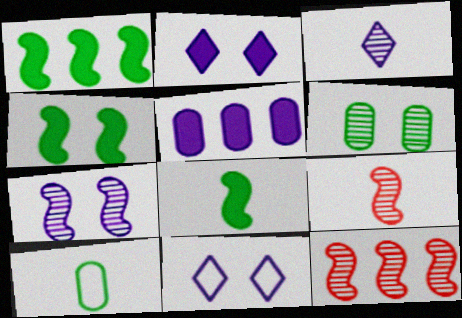[[1, 4, 8], 
[2, 10, 12], 
[3, 6, 12]]